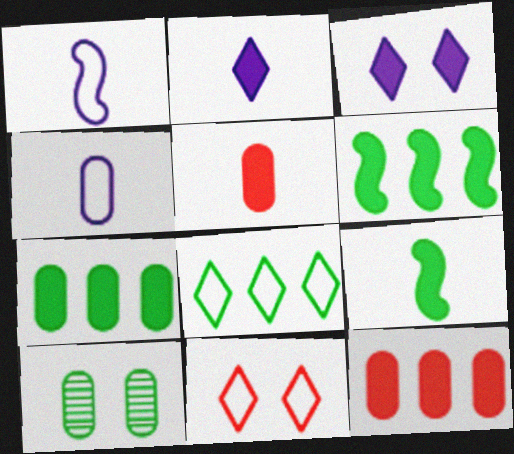[[2, 5, 9], 
[3, 5, 6], 
[3, 9, 12], 
[4, 10, 12], 
[8, 9, 10]]